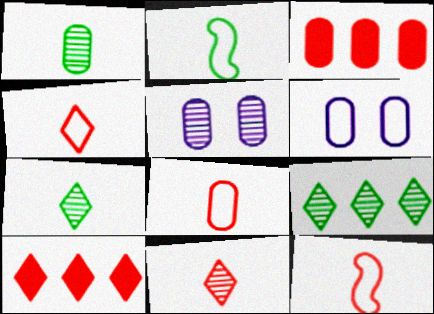[[1, 3, 6], 
[2, 5, 10], 
[4, 8, 12]]